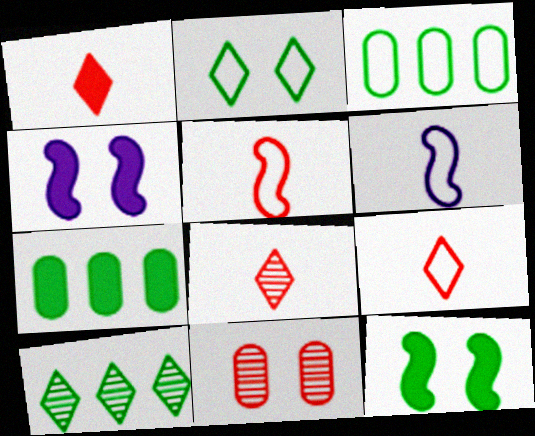[[1, 4, 7], 
[1, 8, 9], 
[2, 4, 11], 
[3, 4, 8]]